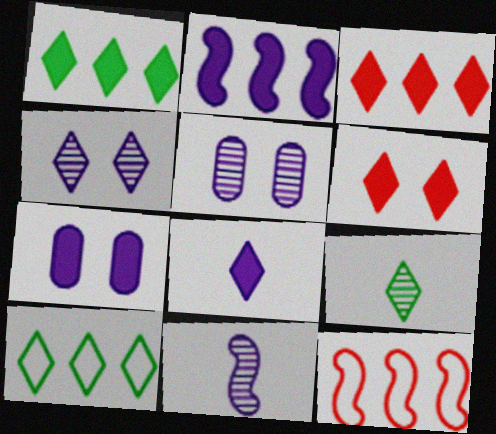[[1, 6, 8], 
[2, 7, 8], 
[7, 9, 12]]